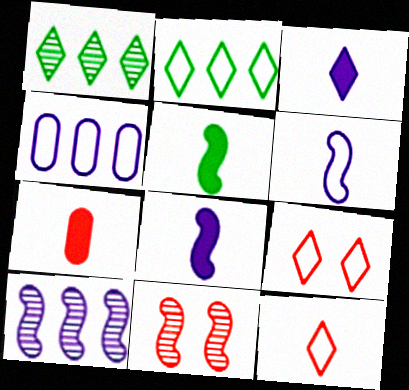[[1, 3, 9], 
[3, 5, 7]]